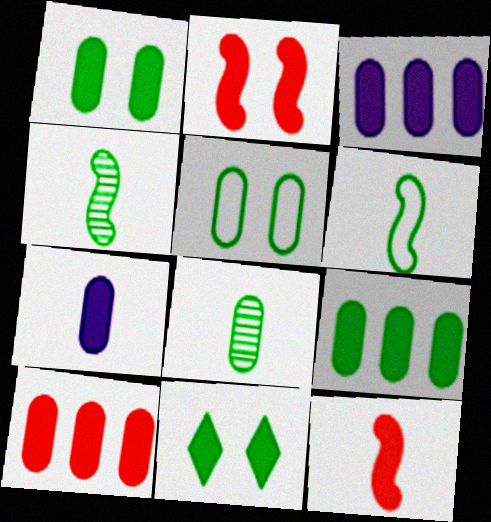[[1, 7, 10], 
[3, 9, 10], 
[3, 11, 12], 
[5, 8, 9]]